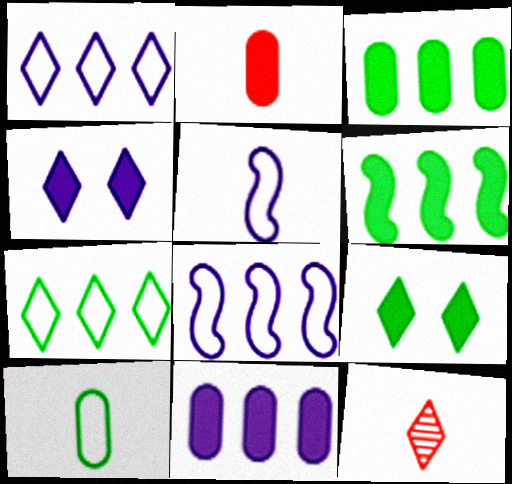[[1, 9, 12], 
[2, 4, 6], 
[4, 7, 12]]